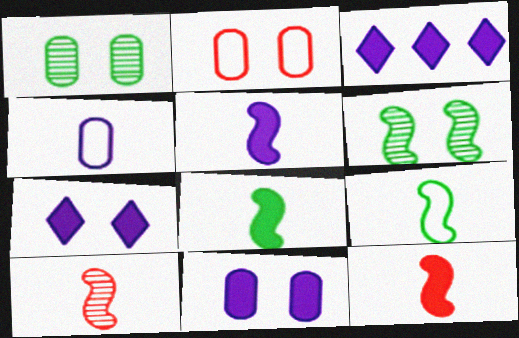[[1, 2, 11], 
[2, 6, 7], 
[3, 5, 11], 
[5, 8, 12], 
[5, 9, 10]]